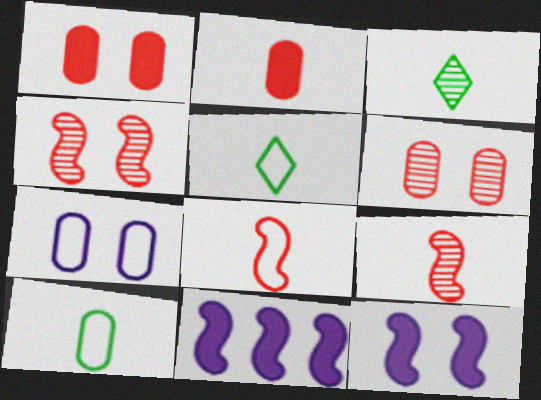[[5, 6, 11]]